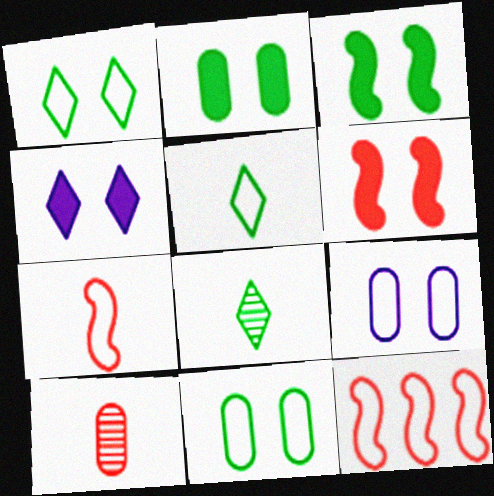[[2, 4, 6], 
[5, 9, 12]]